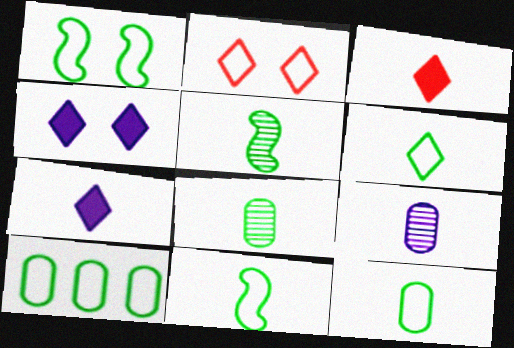[[1, 6, 10], 
[3, 9, 11], 
[6, 11, 12]]